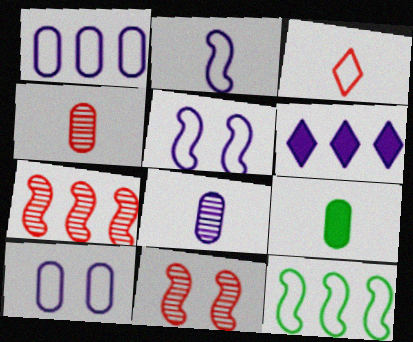[[3, 10, 12], 
[5, 6, 8]]